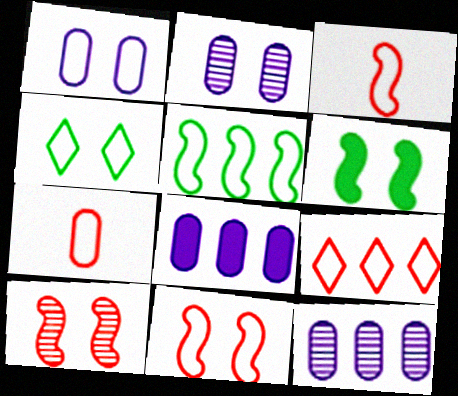[[1, 4, 11], 
[7, 9, 11]]